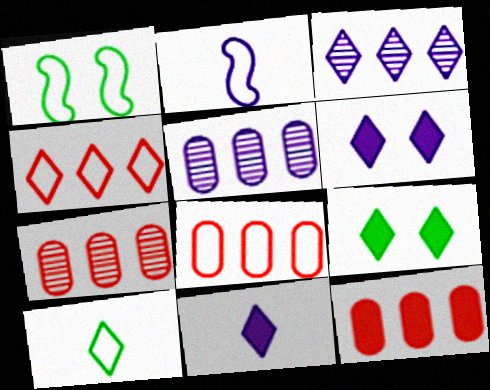[[1, 7, 11], 
[2, 5, 6], 
[2, 7, 9], 
[7, 8, 12]]